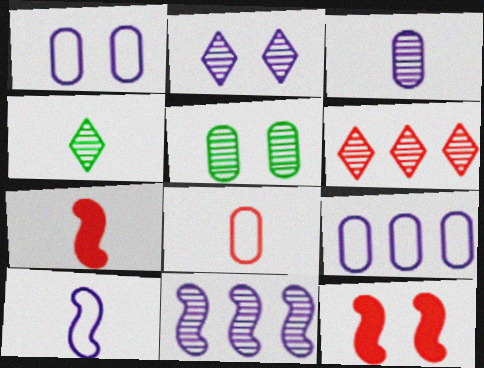[[2, 3, 11], 
[2, 4, 6], 
[4, 9, 12], 
[6, 8, 12]]